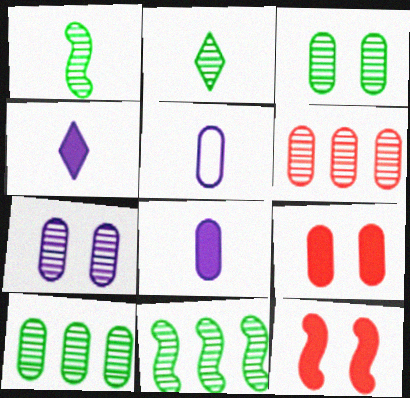[[2, 3, 11], 
[5, 9, 10]]